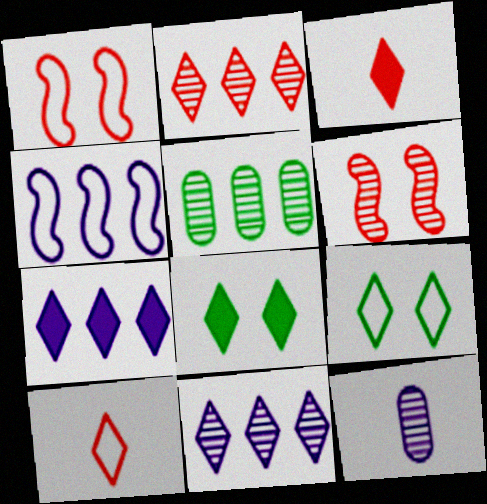[[3, 7, 8], 
[3, 9, 11], 
[8, 10, 11]]